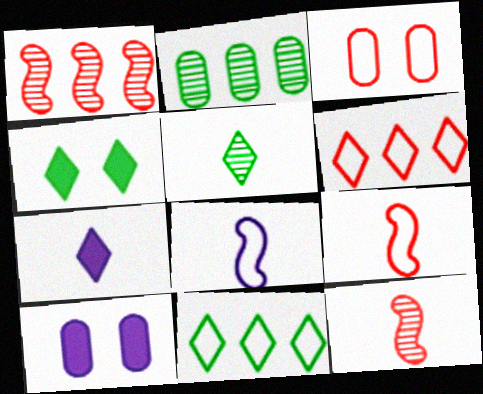[[3, 6, 9], 
[3, 8, 11], 
[4, 5, 11], 
[10, 11, 12]]